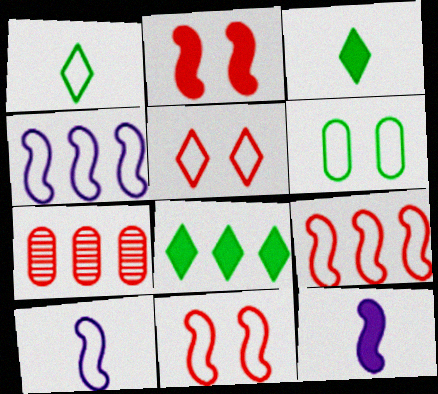[[4, 7, 8]]